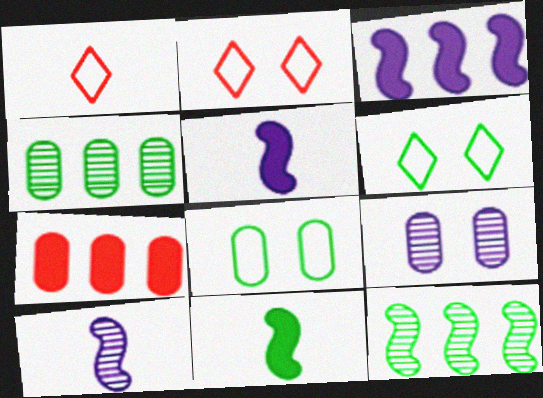[[2, 4, 5], 
[4, 6, 11], 
[6, 7, 10]]